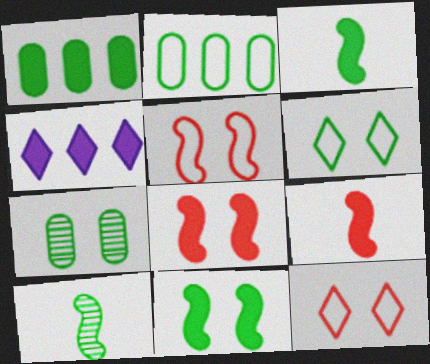[[1, 6, 10], 
[6, 7, 11]]